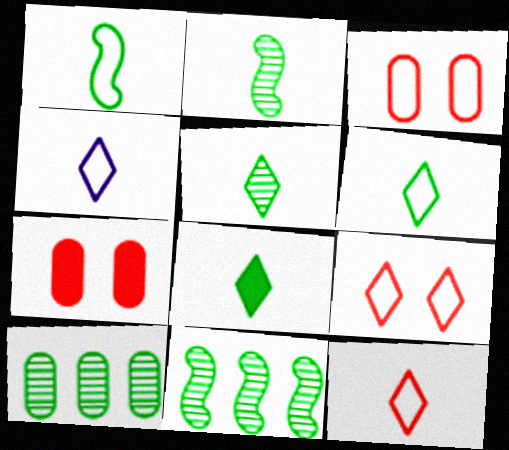[[4, 6, 12], 
[4, 7, 11], 
[5, 6, 8]]